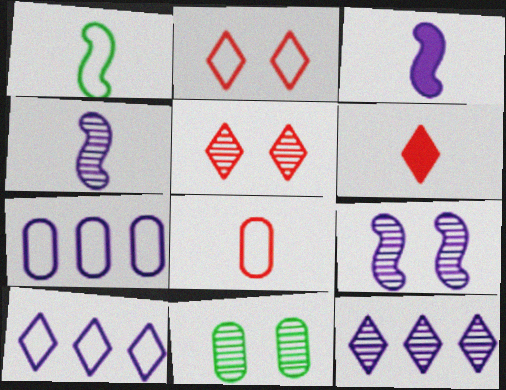[[1, 2, 7], 
[5, 9, 11]]